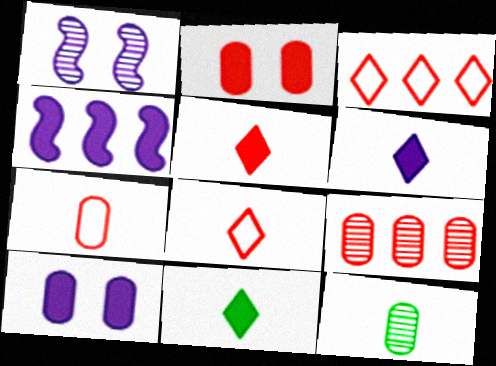[[2, 4, 11], 
[2, 7, 9], 
[4, 6, 10], 
[5, 6, 11]]